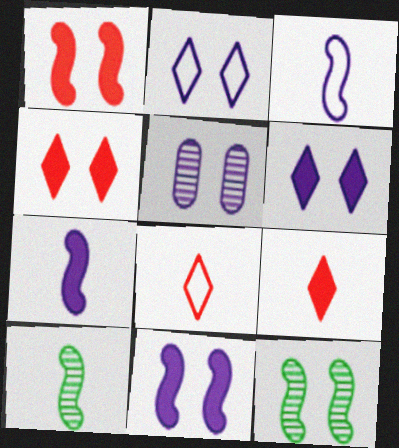[[2, 5, 11]]